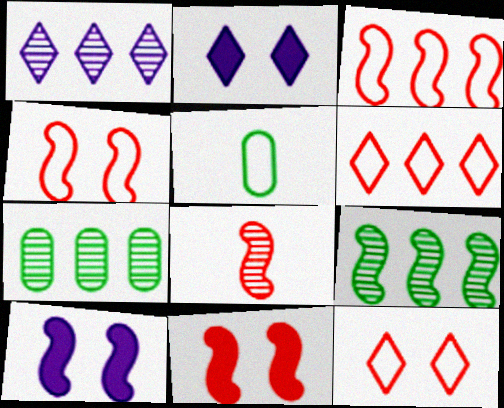[[1, 5, 11], 
[3, 8, 11]]